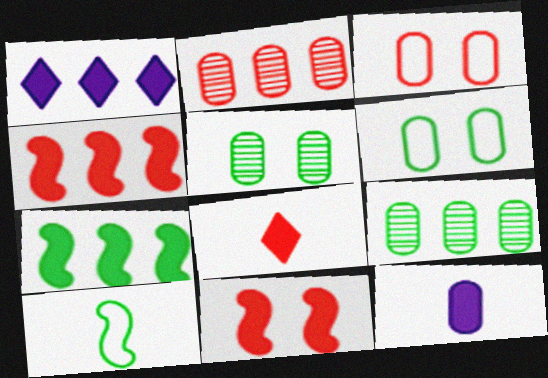[[2, 6, 12], 
[3, 9, 12]]